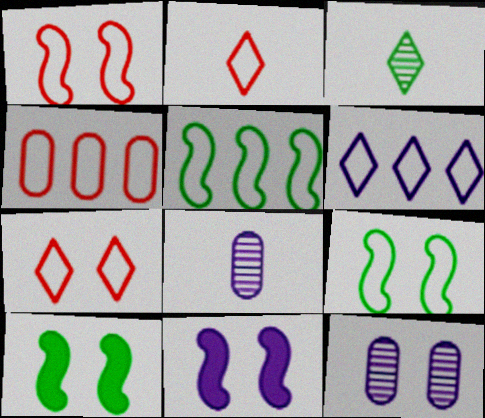[[1, 2, 4], 
[3, 4, 11], 
[4, 5, 6], 
[6, 8, 11], 
[7, 10, 12]]